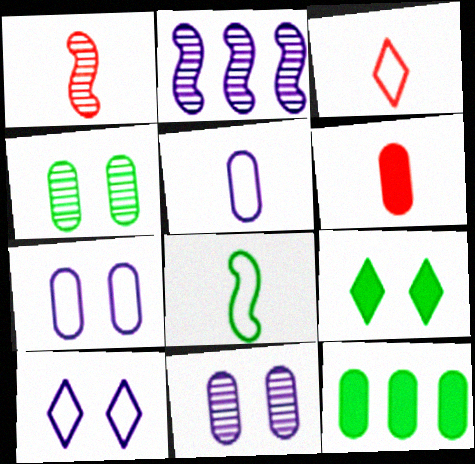[[1, 3, 6], 
[1, 10, 12], 
[3, 5, 8]]